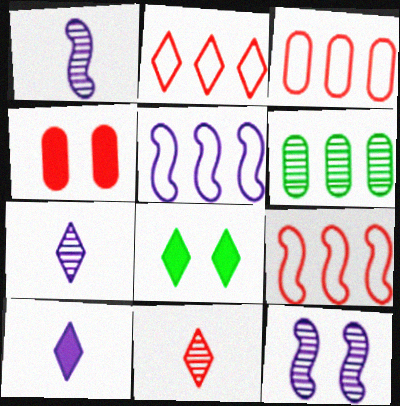[[1, 3, 8], 
[2, 3, 9], 
[2, 7, 8], 
[4, 9, 11], 
[6, 11, 12]]